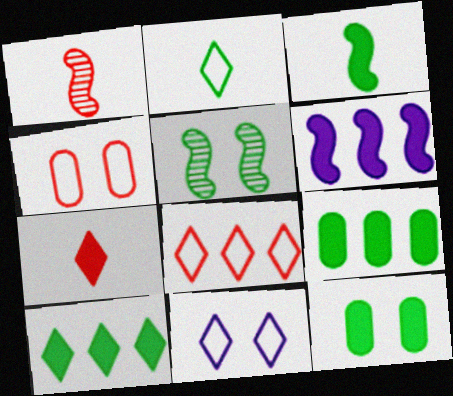[[1, 9, 11], 
[2, 5, 9], 
[2, 8, 11], 
[3, 10, 12], 
[6, 7, 12]]